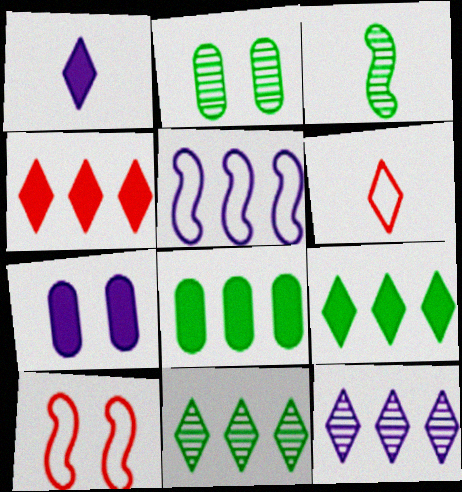[[2, 3, 11]]